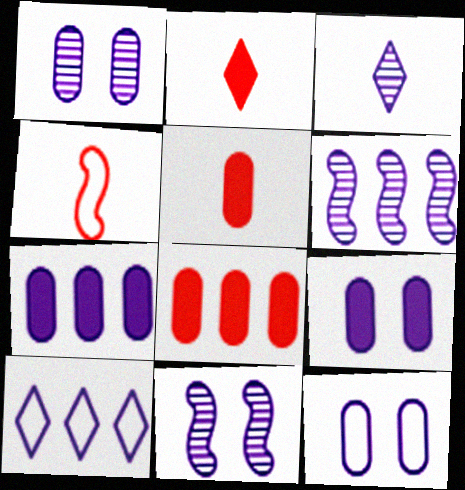[[1, 3, 6], 
[1, 9, 12], 
[6, 7, 10]]